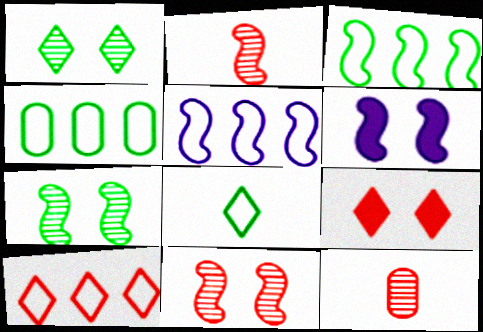[[2, 3, 6], 
[4, 5, 10]]